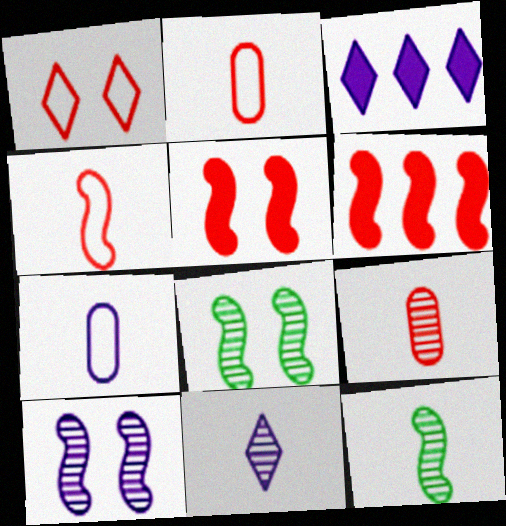[[1, 6, 9], 
[2, 3, 8], 
[3, 7, 10], 
[9, 11, 12]]